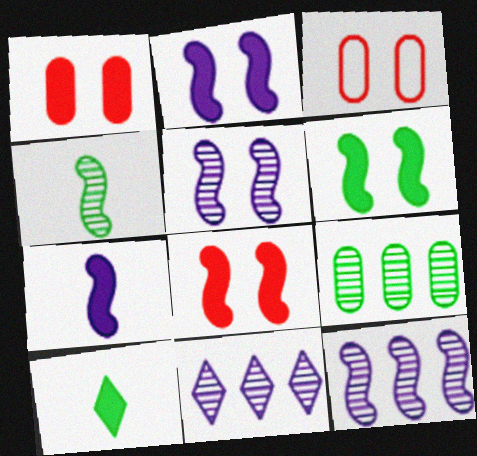[[2, 6, 8], 
[3, 10, 12]]